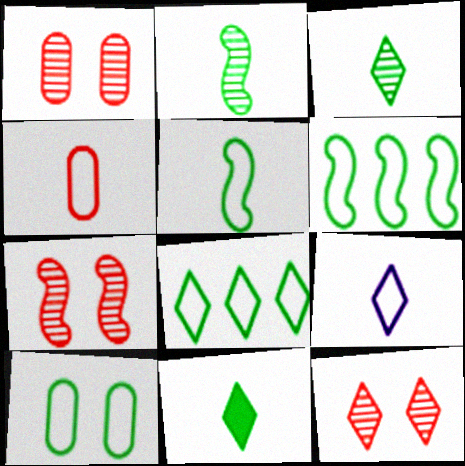[[1, 7, 12], 
[4, 5, 9], 
[5, 8, 10]]